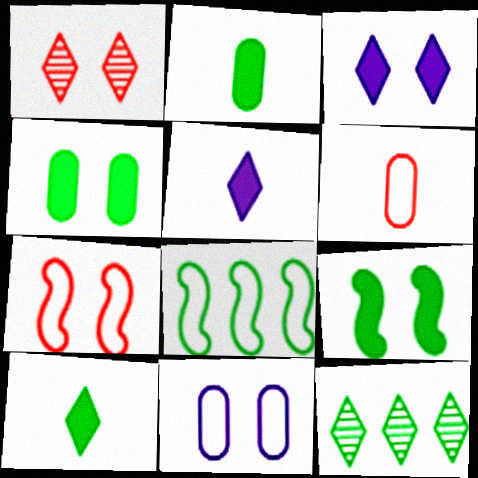[[1, 9, 11]]